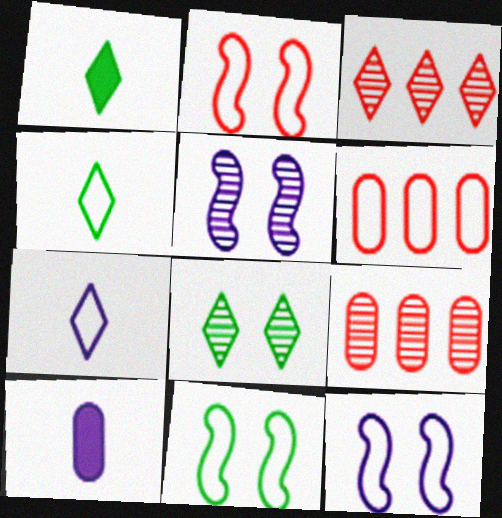[[1, 5, 6], 
[1, 9, 12], 
[2, 11, 12], 
[3, 10, 11], 
[4, 6, 12], 
[6, 7, 11]]